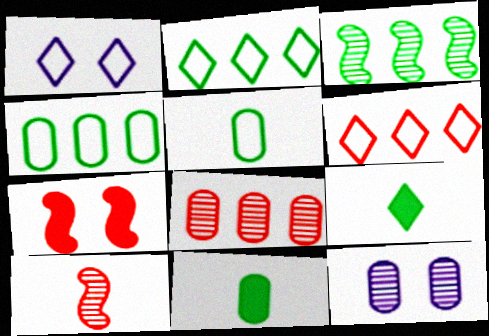[]